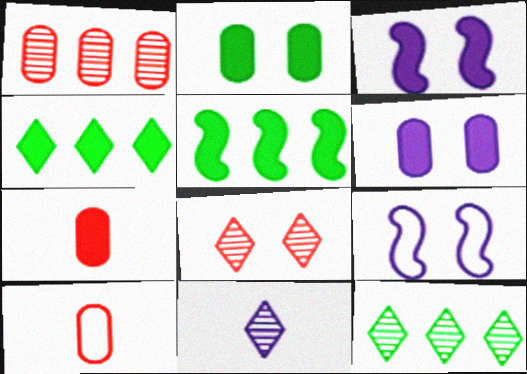[[2, 8, 9], 
[3, 4, 7], 
[3, 10, 12], 
[7, 9, 12], 
[8, 11, 12]]